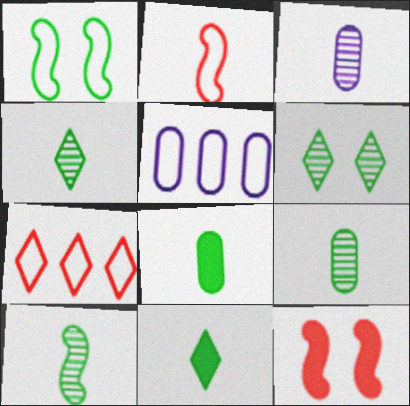[[2, 3, 11], 
[4, 5, 12], 
[4, 9, 10]]